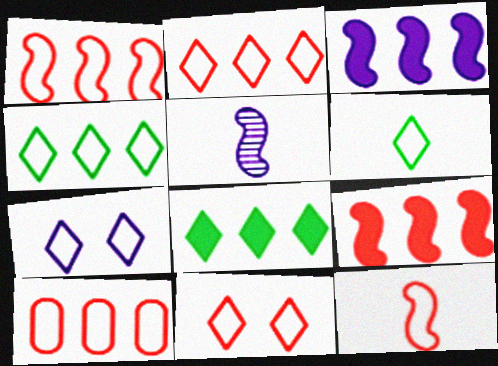[[1, 2, 10], 
[2, 6, 7], 
[10, 11, 12]]